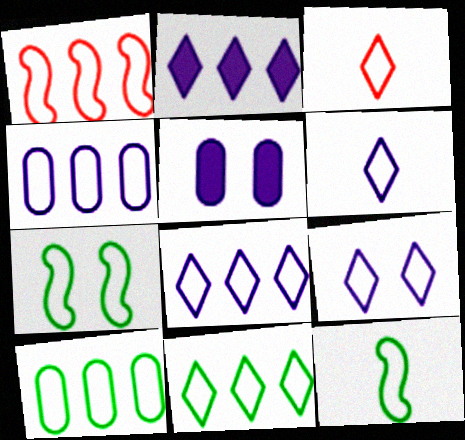[[1, 4, 11], 
[1, 8, 10], 
[3, 4, 7], 
[3, 9, 11], 
[6, 8, 9]]